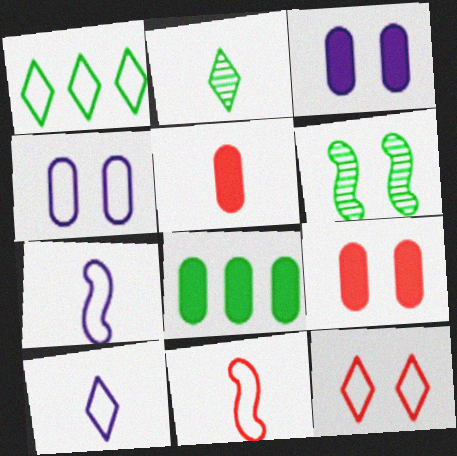[[1, 4, 11], 
[1, 10, 12], 
[2, 5, 7], 
[3, 5, 8], 
[3, 6, 12]]